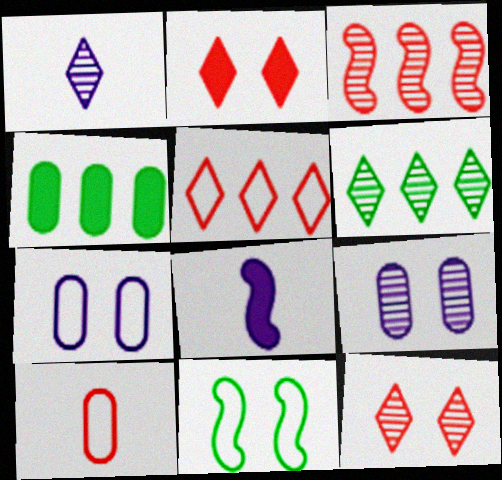[[1, 6, 12], 
[2, 3, 10], 
[2, 4, 8], 
[2, 9, 11], 
[3, 8, 11], 
[4, 9, 10]]